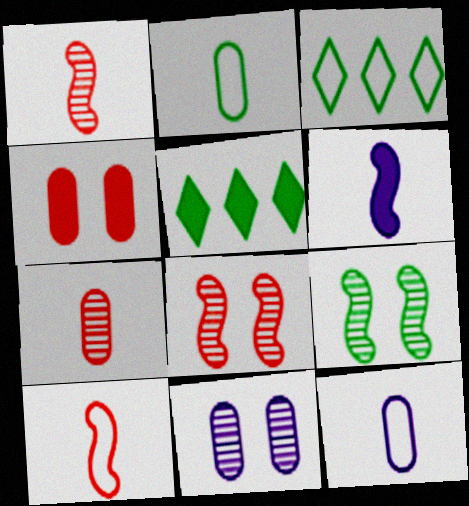[[2, 5, 9], 
[4, 5, 6], 
[5, 8, 12], 
[5, 10, 11]]